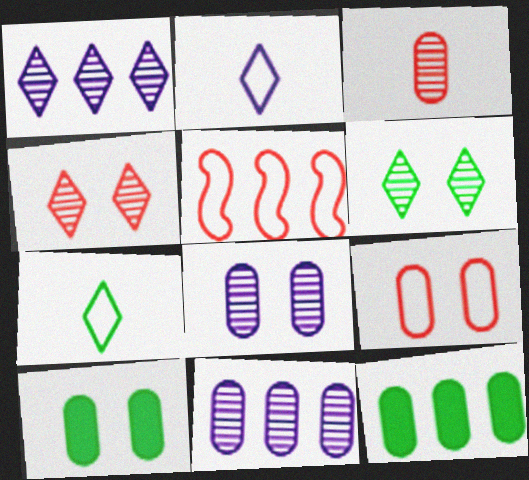[[1, 5, 12], 
[8, 9, 10]]